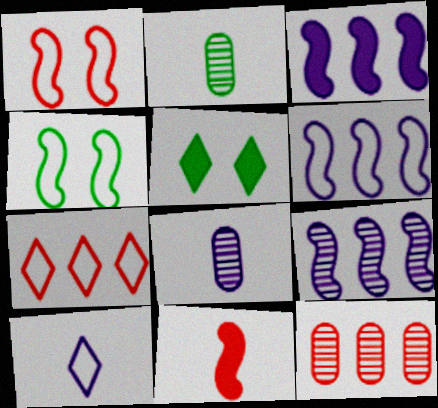[[2, 10, 11], 
[3, 6, 9], 
[4, 9, 11]]